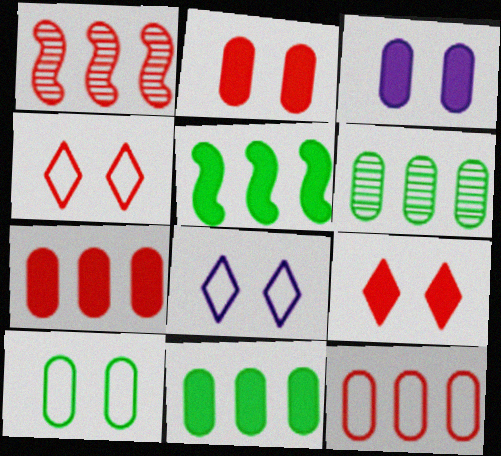[]